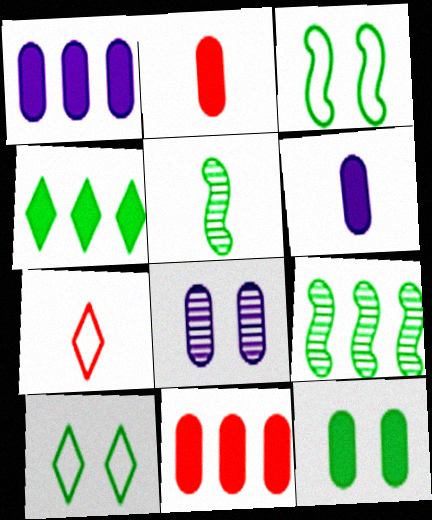[[1, 2, 12], 
[5, 6, 7], 
[6, 11, 12]]